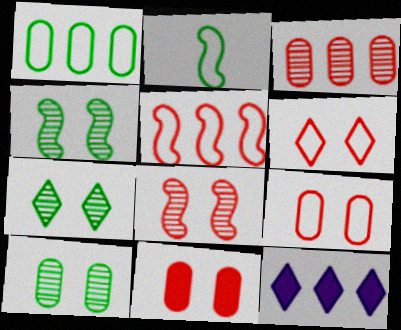[[4, 7, 10], 
[6, 8, 11]]